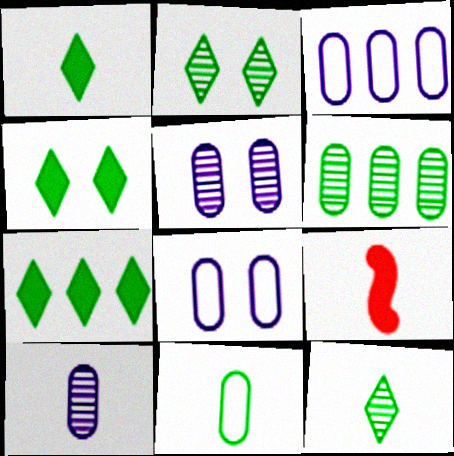[[1, 4, 7], 
[2, 3, 9]]